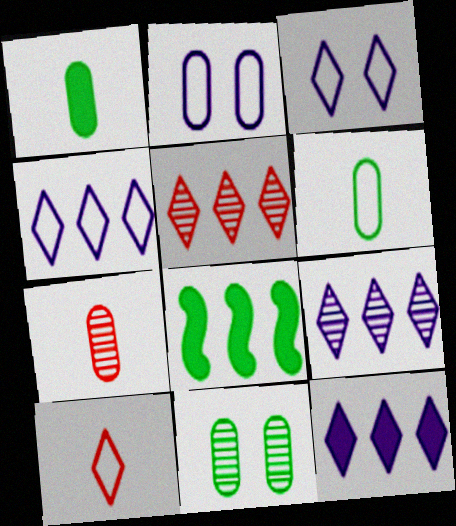[[3, 7, 8], 
[4, 9, 12]]